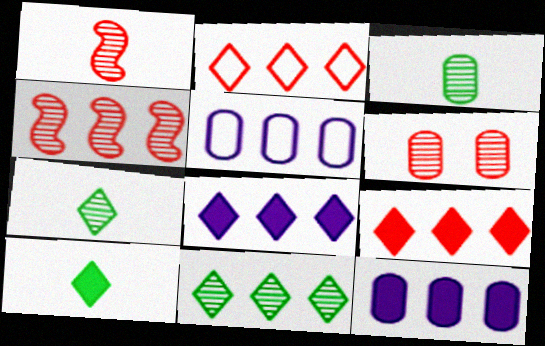[[2, 8, 11]]